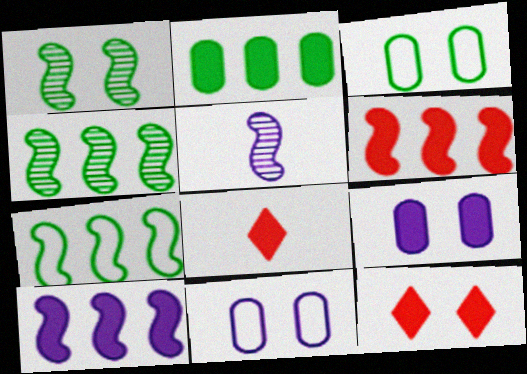[[1, 11, 12], 
[4, 8, 11]]